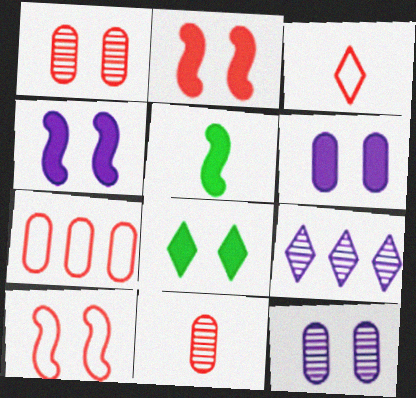[[2, 6, 8], 
[3, 7, 10], 
[3, 8, 9], 
[8, 10, 12]]